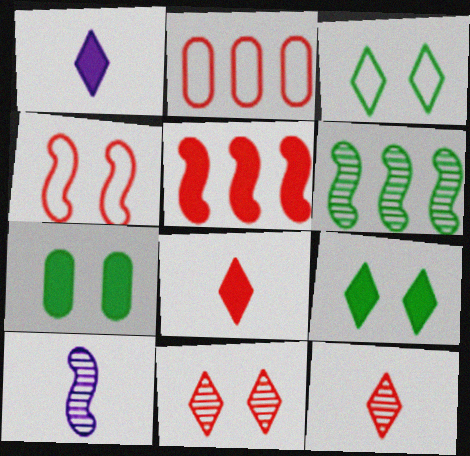[[1, 5, 7], 
[2, 9, 10]]